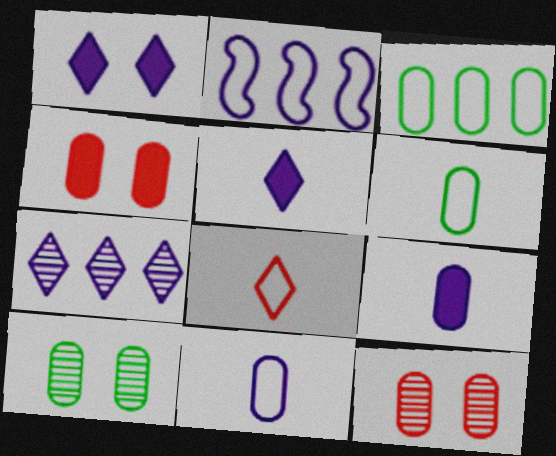[[3, 9, 12]]